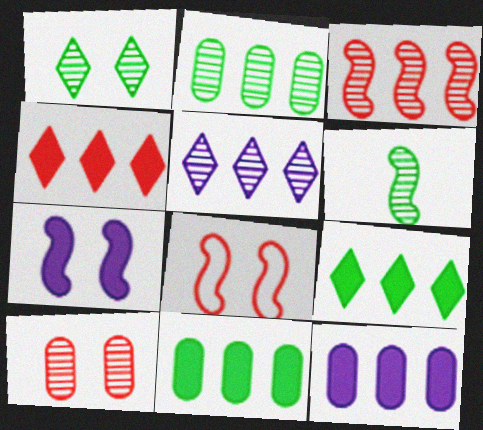[[1, 2, 6], 
[2, 3, 5], 
[5, 6, 10]]